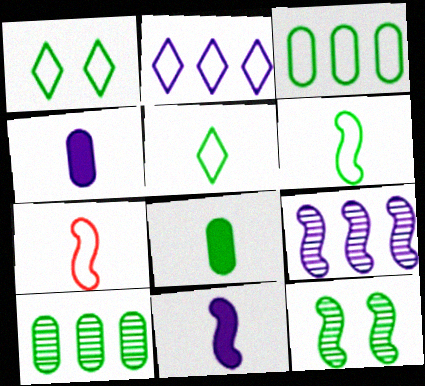[[1, 3, 6]]